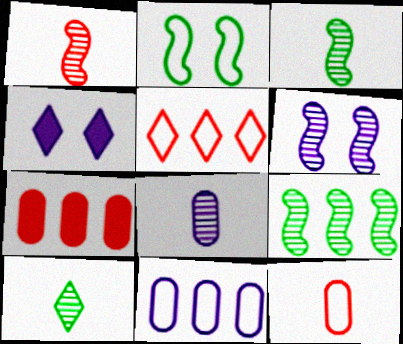[[1, 6, 9], 
[1, 8, 10], 
[4, 5, 10], 
[4, 9, 12]]